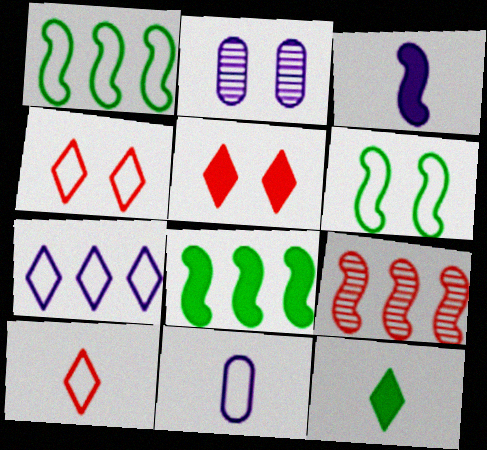[[1, 4, 11], 
[2, 3, 7], 
[2, 5, 6], 
[2, 8, 10], 
[3, 6, 9]]